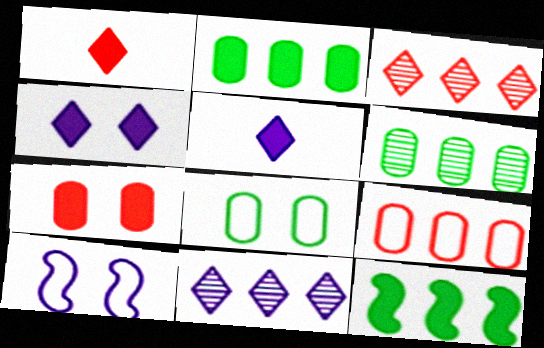[[1, 6, 10], 
[5, 7, 12], 
[9, 11, 12]]